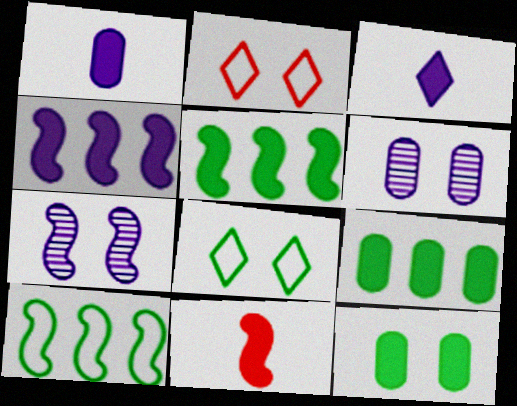[[2, 7, 12], 
[7, 10, 11]]